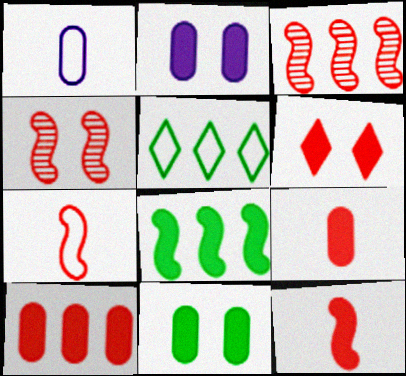[[6, 10, 12]]